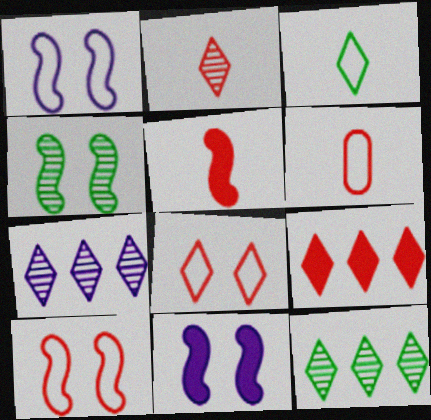[[2, 5, 6], 
[2, 8, 9], 
[4, 10, 11], 
[6, 11, 12]]